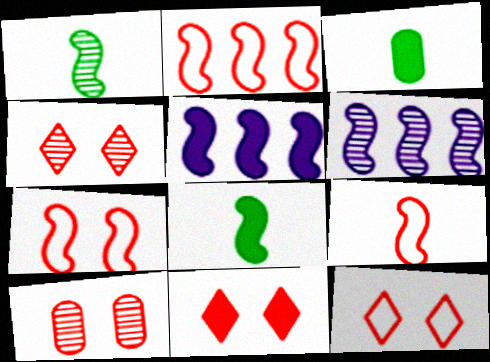[[1, 5, 7], 
[2, 7, 9], 
[3, 5, 11], 
[3, 6, 12], 
[4, 11, 12], 
[6, 7, 8], 
[7, 10, 11]]